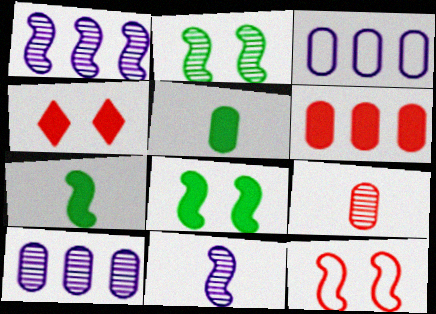[[1, 7, 12]]